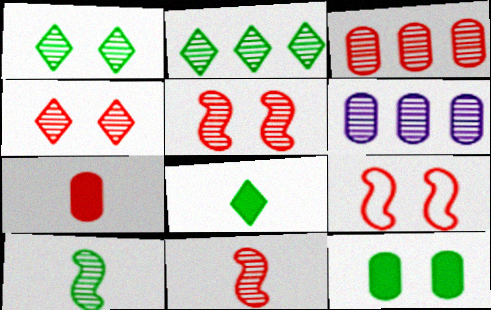[[1, 6, 11], 
[3, 4, 11], 
[4, 6, 10], 
[6, 8, 9]]